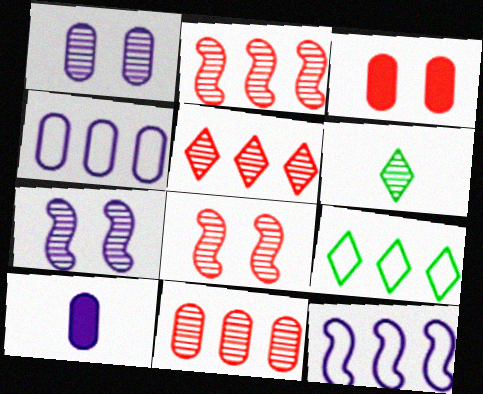[[1, 2, 6], 
[1, 4, 10], 
[2, 5, 11], 
[3, 6, 12], 
[6, 7, 11], 
[8, 9, 10]]